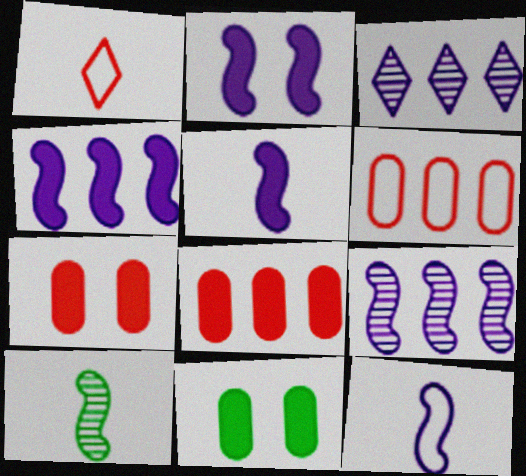[[1, 9, 11], 
[2, 4, 5], 
[2, 9, 12]]